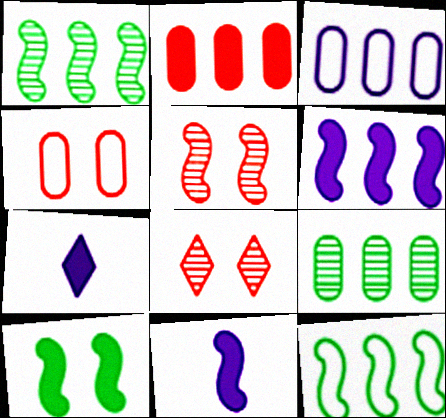[[1, 4, 7], 
[2, 3, 9], 
[2, 7, 10], 
[5, 11, 12]]